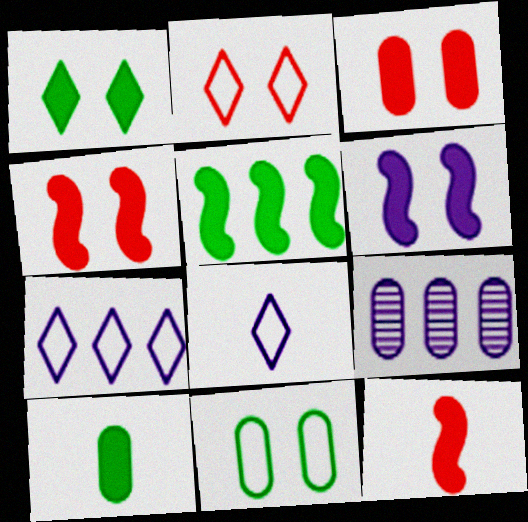[[1, 3, 6], 
[1, 5, 10], 
[5, 6, 12], 
[6, 8, 9]]